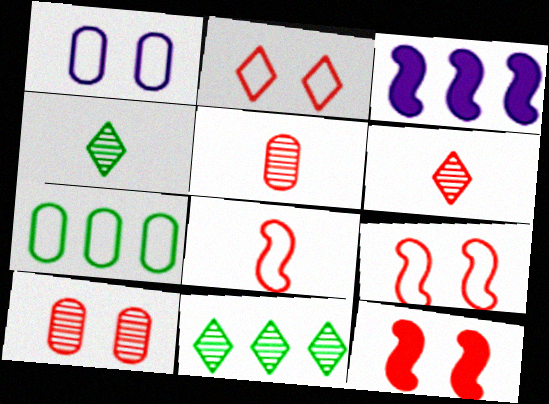[[2, 10, 12]]